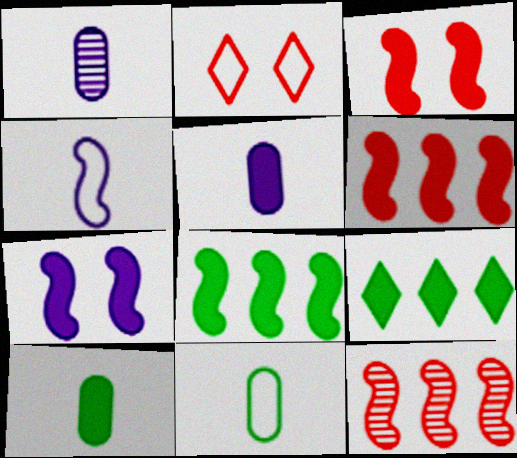[[1, 2, 8], 
[3, 5, 9]]